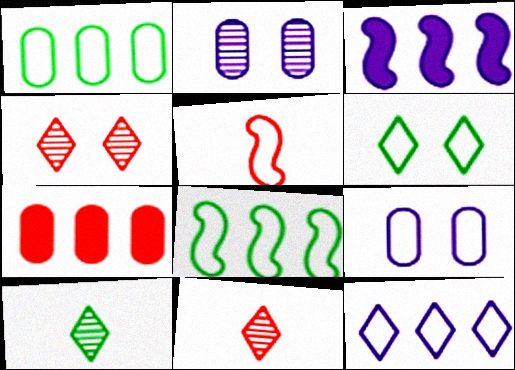[[4, 5, 7]]